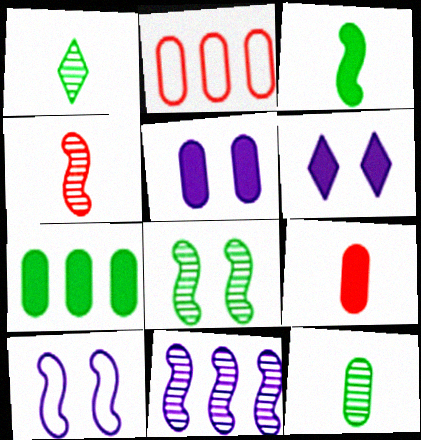[[2, 5, 12], 
[4, 8, 11], 
[5, 7, 9]]